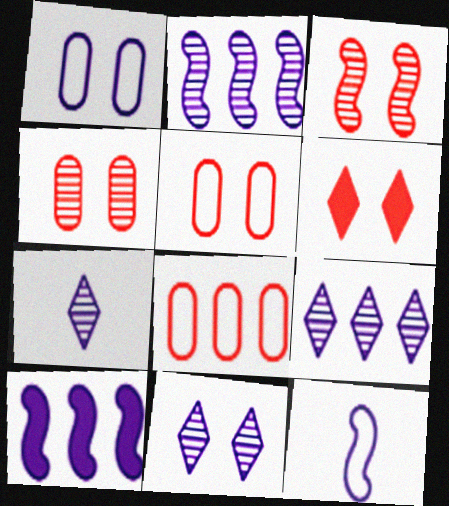[[1, 7, 10], 
[3, 5, 6], 
[7, 9, 11]]